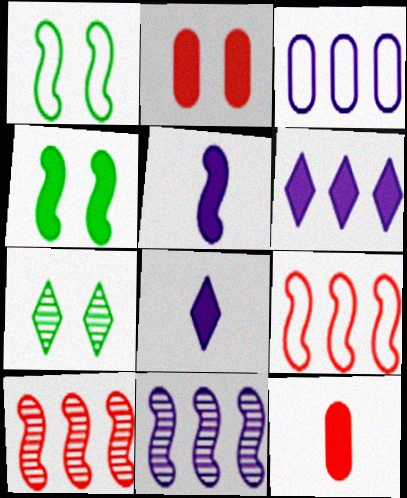[[1, 5, 10], 
[3, 6, 11], 
[4, 6, 12]]